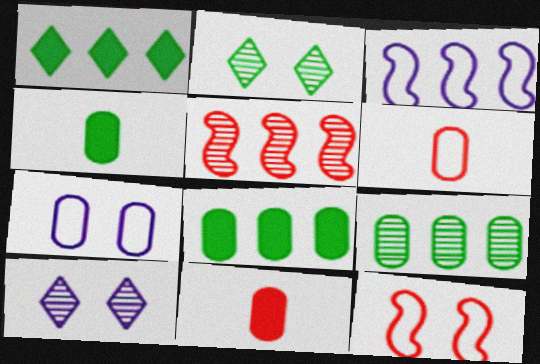[[2, 3, 11], 
[7, 9, 11]]